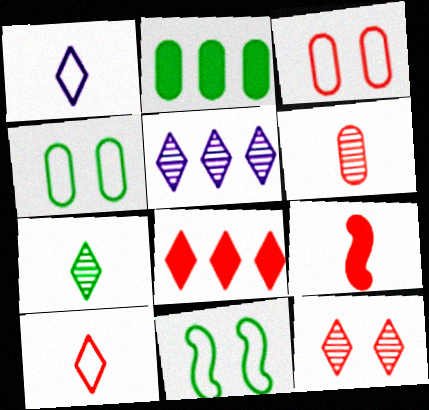[[2, 7, 11], 
[4, 5, 9], 
[5, 7, 12], 
[6, 9, 10], 
[8, 10, 12]]